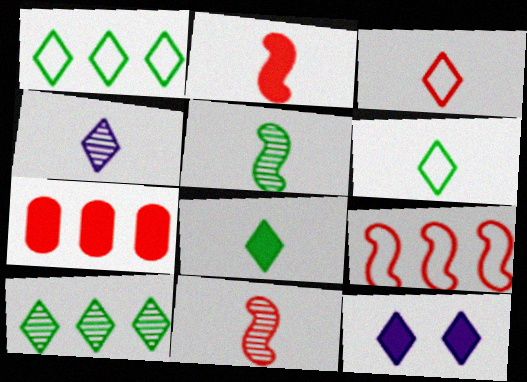[[3, 4, 8], 
[3, 10, 12]]